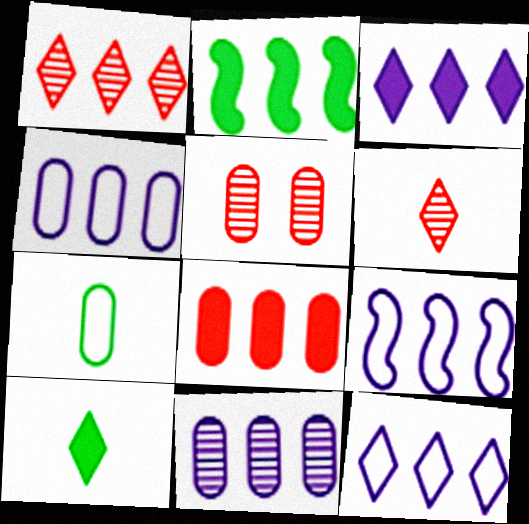[[1, 2, 4], 
[2, 3, 8], 
[3, 9, 11], 
[4, 9, 12], 
[5, 9, 10]]